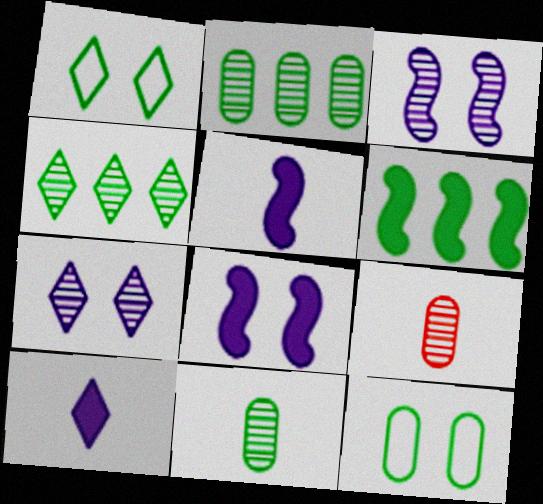[[1, 6, 11], 
[3, 4, 9]]